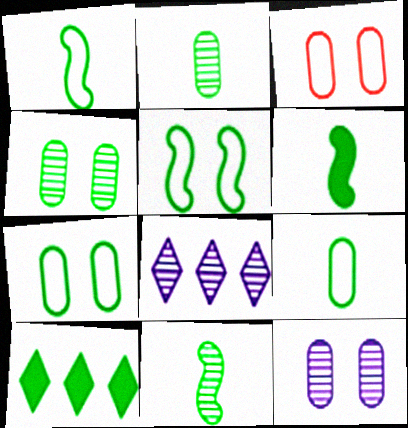[[1, 4, 10], 
[1, 6, 11], 
[2, 5, 10], 
[3, 6, 8], 
[7, 10, 11]]